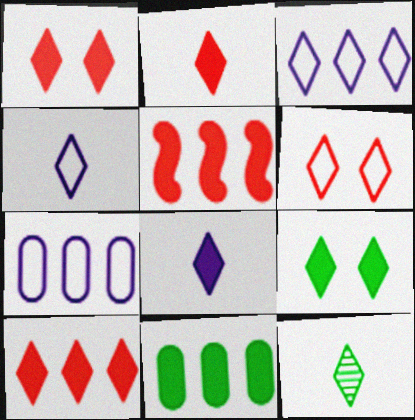[[1, 2, 10], 
[1, 3, 12], 
[2, 4, 12], 
[8, 9, 10]]